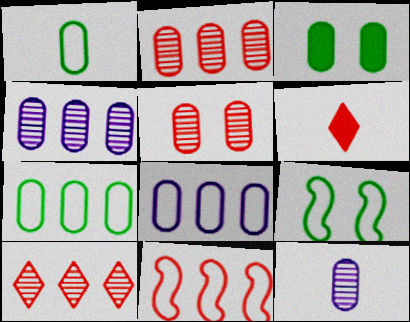[[4, 6, 9], 
[5, 6, 11]]